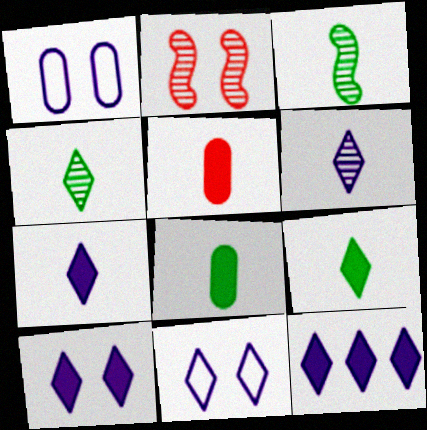[[6, 11, 12], 
[7, 10, 12]]